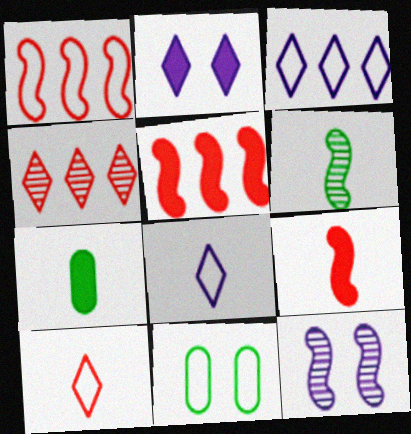[[1, 8, 11], 
[2, 5, 7]]